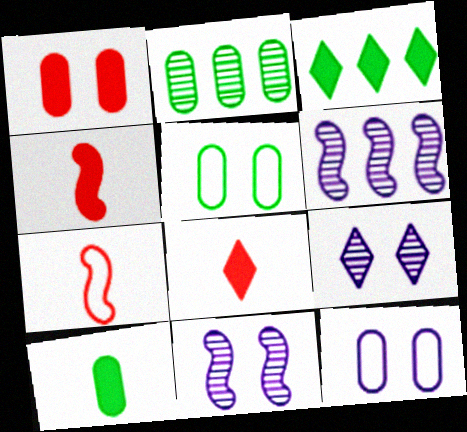[[2, 5, 10], 
[5, 6, 8]]